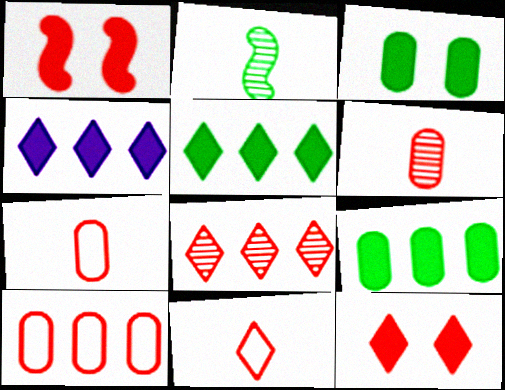[[1, 7, 8], 
[8, 11, 12]]